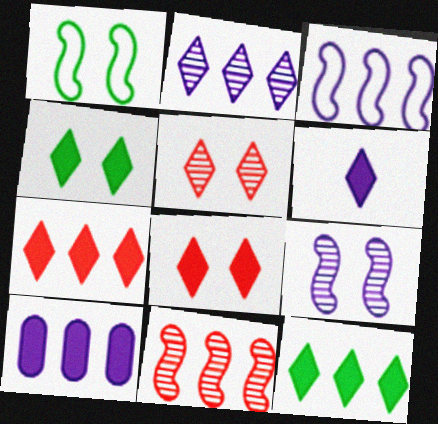[[2, 3, 10], 
[4, 6, 7], 
[6, 8, 12]]